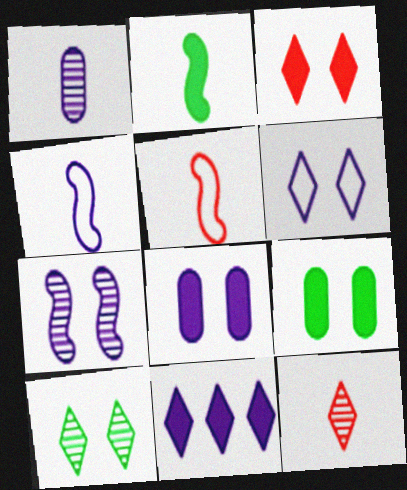[[3, 6, 10], 
[6, 7, 8]]